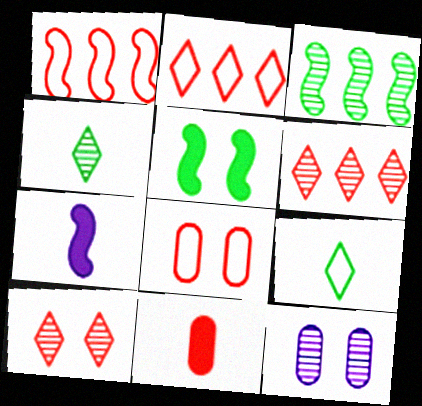[[1, 10, 11]]